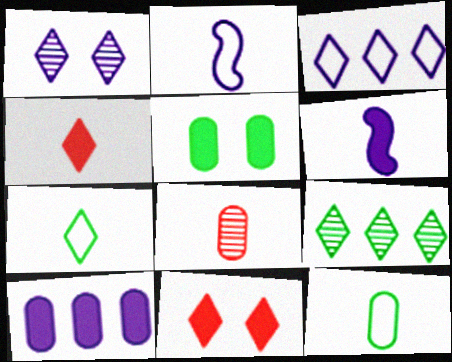[[1, 2, 10], 
[6, 7, 8]]